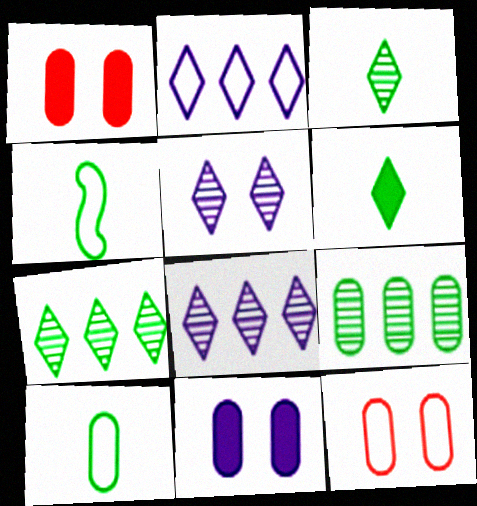[[1, 4, 8], 
[2, 4, 12]]